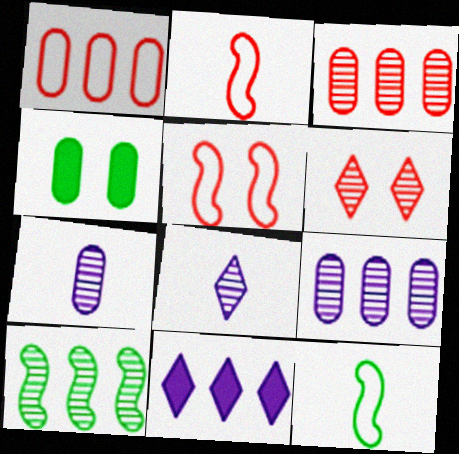[[1, 4, 7], 
[1, 10, 11], 
[6, 7, 10]]